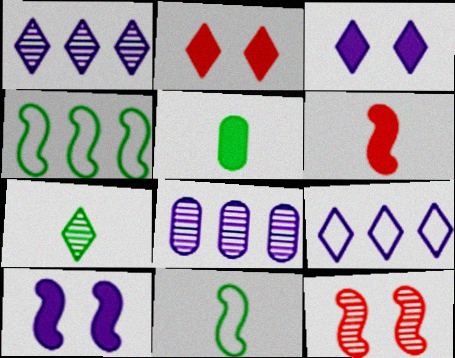[[2, 7, 9], 
[2, 8, 11], 
[5, 7, 11], 
[5, 9, 12], 
[7, 8, 12]]